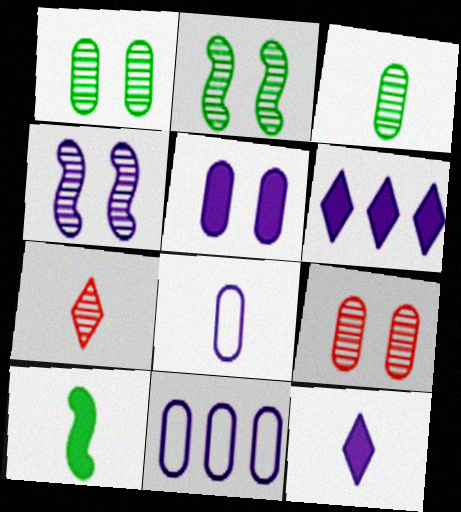[[4, 6, 8], 
[4, 11, 12], 
[7, 8, 10]]